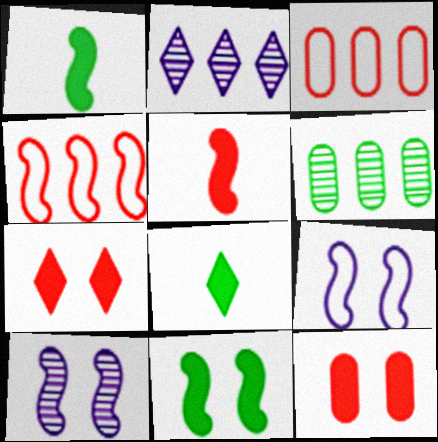[[1, 4, 10], 
[3, 8, 10]]